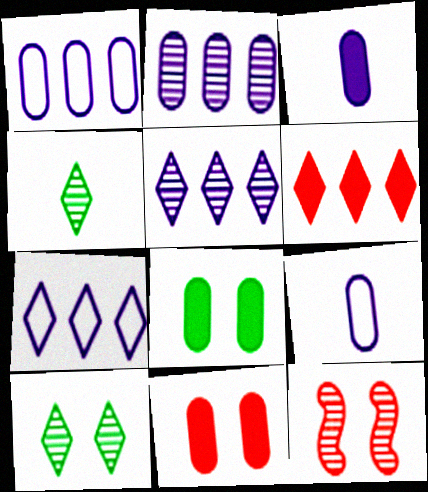[[2, 4, 12]]